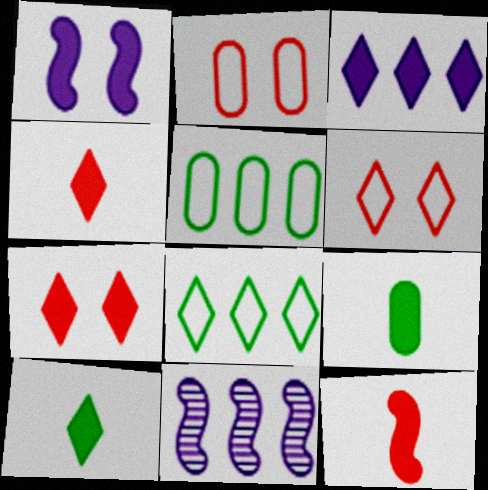[[2, 10, 11], 
[3, 7, 10], 
[6, 9, 11]]